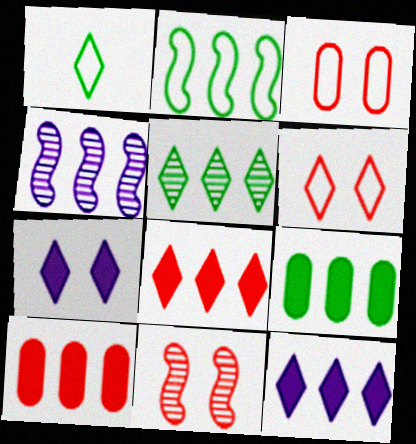[[2, 5, 9]]